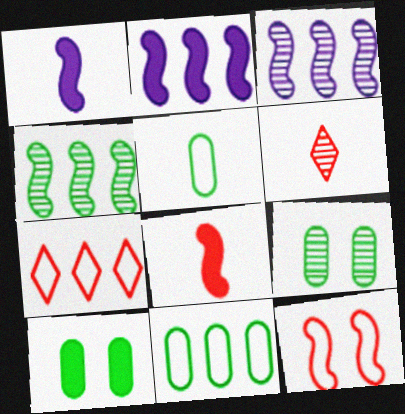[[1, 4, 12], 
[1, 5, 6], 
[1, 7, 9], 
[3, 6, 9]]